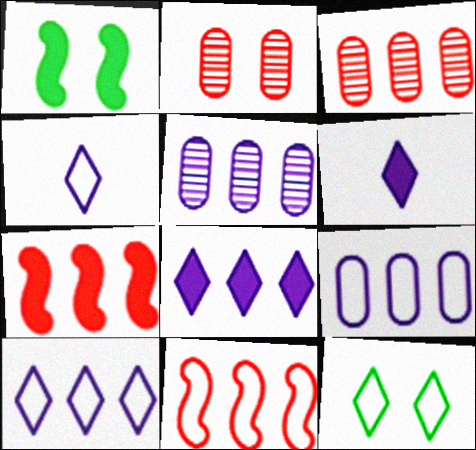[[1, 3, 4]]